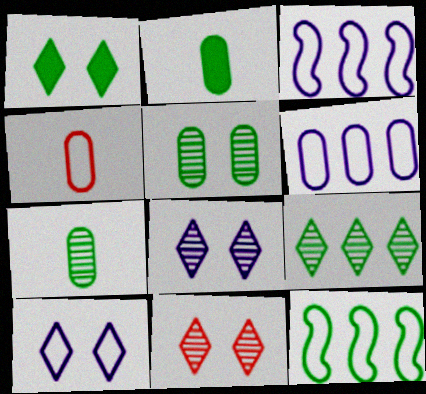[[1, 7, 12], 
[1, 10, 11], 
[2, 3, 11], 
[4, 10, 12]]